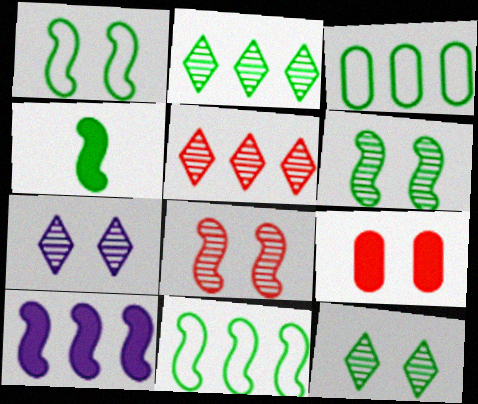[[1, 7, 9], 
[3, 4, 12], 
[3, 5, 10], 
[4, 6, 11]]